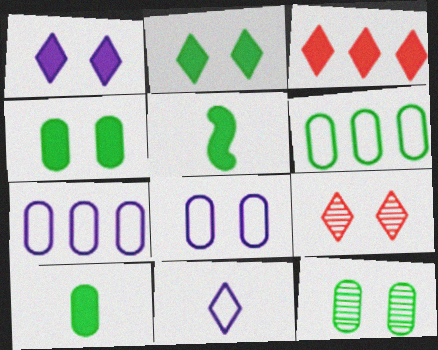[[5, 7, 9], 
[6, 10, 12]]